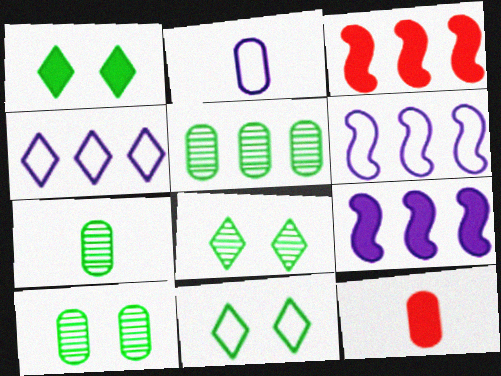[[1, 8, 11], 
[1, 9, 12], 
[2, 3, 8], 
[2, 7, 12], 
[3, 4, 5], 
[5, 7, 10], 
[6, 8, 12]]